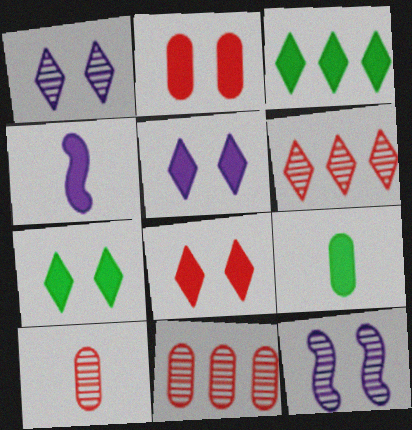[[2, 3, 4], 
[5, 7, 8]]